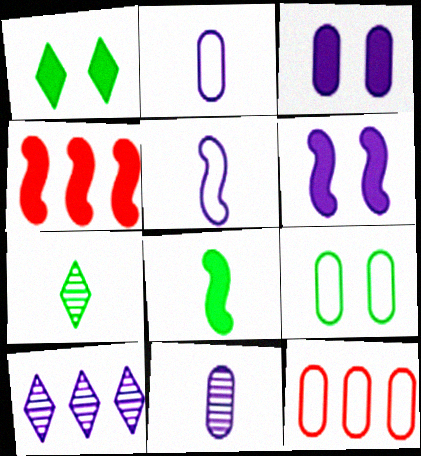[[2, 6, 10], 
[2, 9, 12], 
[3, 5, 10], 
[4, 6, 8], 
[6, 7, 12]]